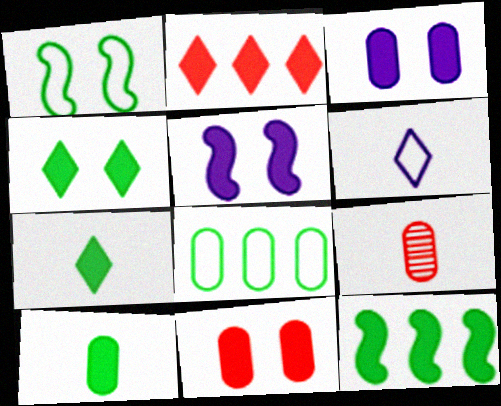[[2, 5, 10], 
[3, 8, 9], 
[4, 5, 11], 
[4, 10, 12]]